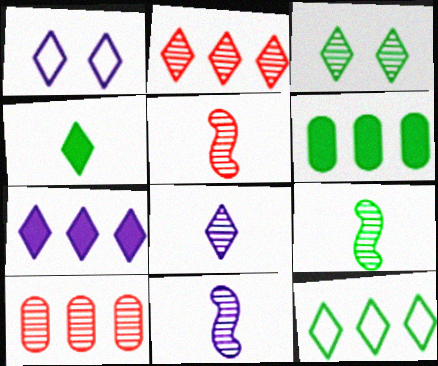[[1, 2, 4], 
[1, 5, 6], 
[1, 7, 8], 
[2, 3, 8], 
[2, 7, 12], 
[3, 4, 12], 
[3, 10, 11], 
[5, 9, 11]]